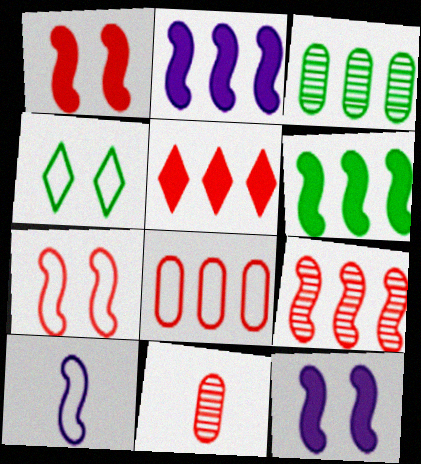[[2, 4, 11], 
[4, 8, 10], 
[5, 7, 11], 
[5, 8, 9]]